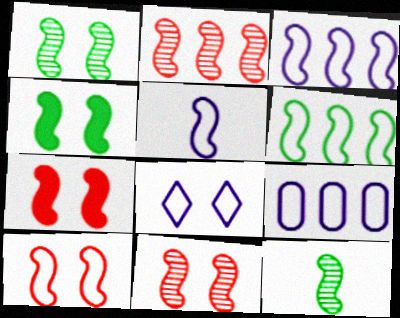[[2, 4, 5], 
[3, 7, 12], 
[4, 6, 12], 
[5, 6, 10], 
[5, 8, 9], 
[7, 10, 11]]